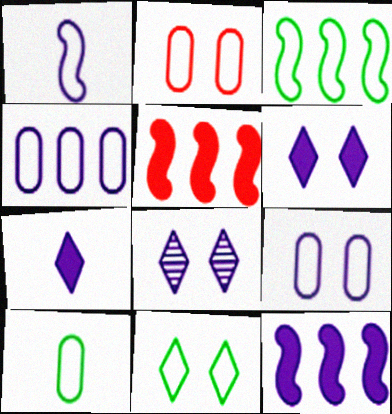[[2, 4, 10], 
[3, 10, 11], 
[5, 8, 10]]